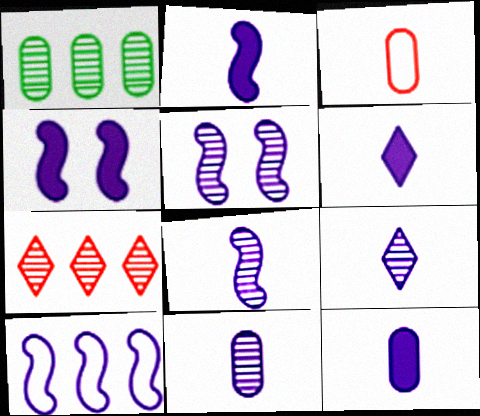[[2, 5, 10], 
[2, 6, 12], 
[4, 8, 10], 
[8, 9, 11]]